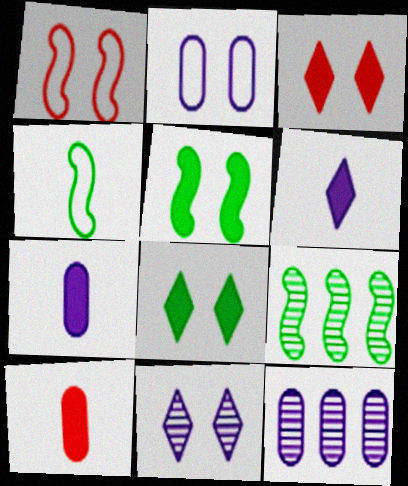[[2, 7, 12], 
[3, 4, 12], 
[4, 5, 9]]